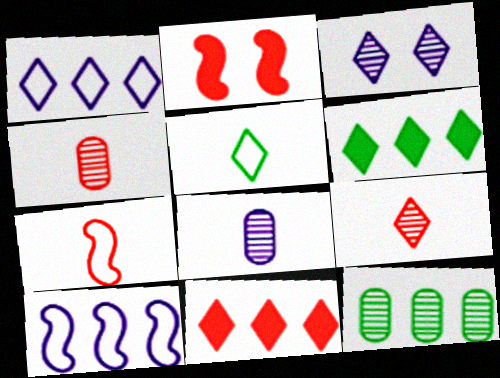[[3, 5, 11], 
[10, 11, 12]]